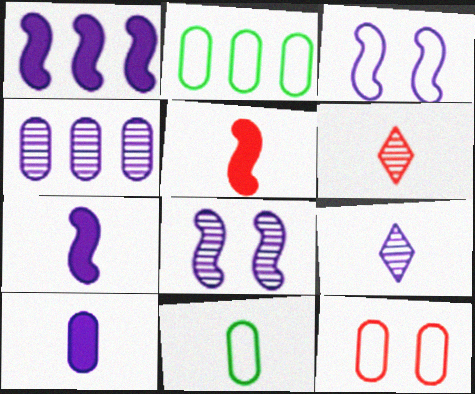[[4, 8, 9], 
[5, 9, 11], 
[6, 7, 11]]